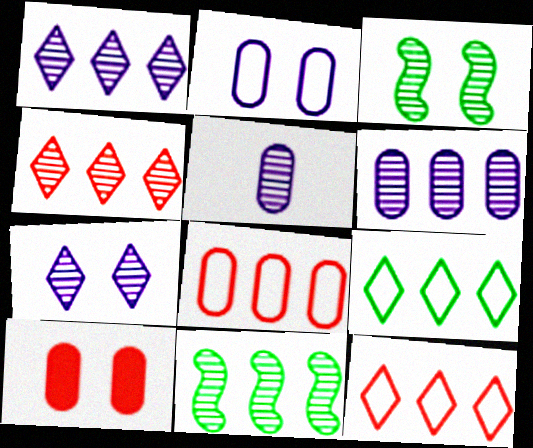[[3, 4, 5], 
[4, 6, 11]]